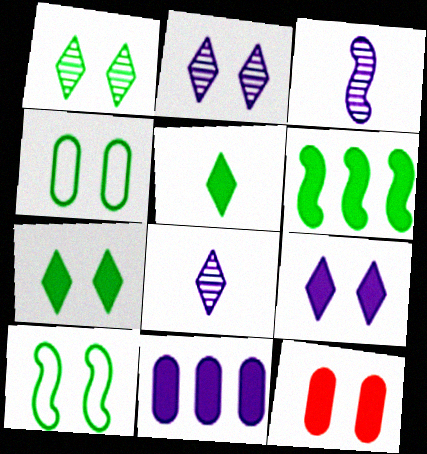[[2, 10, 12]]